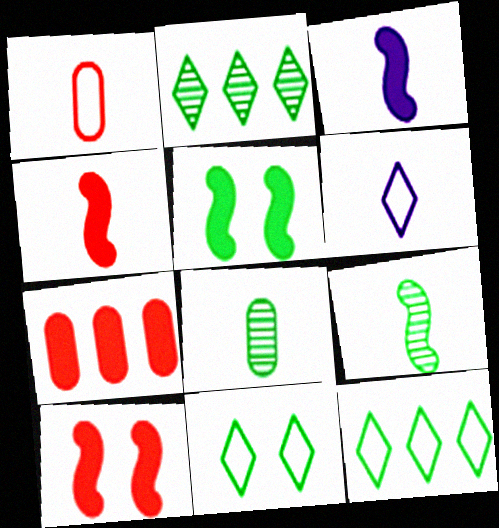[[4, 6, 8], 
[5, 8, 12]]